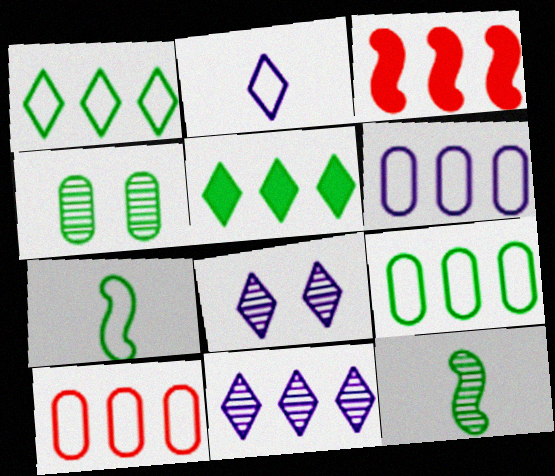[[2, 3, 4], 
[3, 9, 11], 
[4, 5, 7], 
[6, 9, 10]]